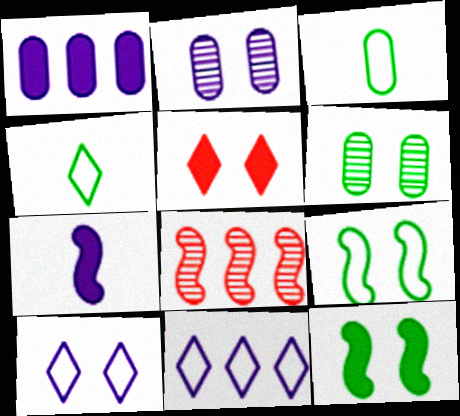[[2, 5, 9], 
[2, 7, 11], 
[7, 8, 9]]